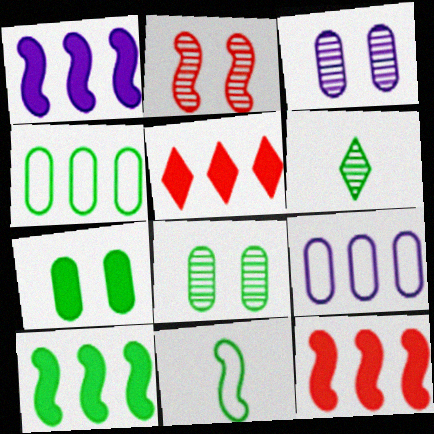[[1, 2, 11], 
[1, 10, 12], 
[3, 5, 11]]